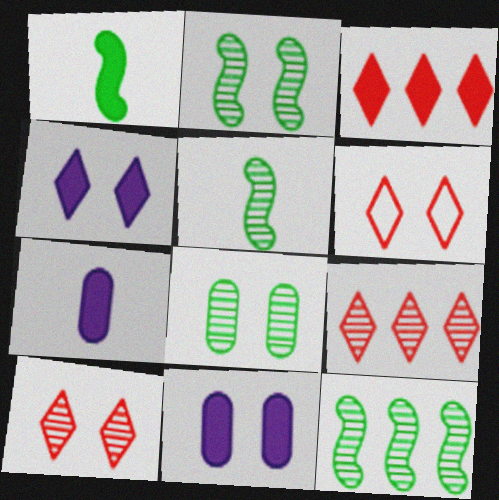[[1, 3, 11], 
[2, 5, 12], 
[2, 6, 11], 
[6, 7, 12]]